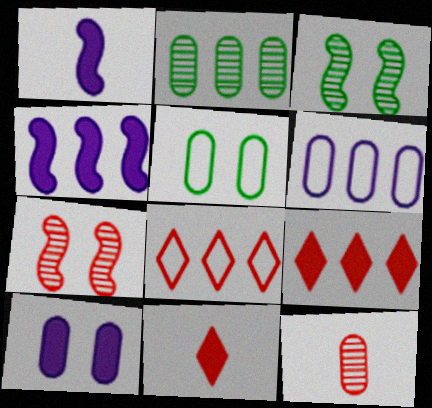[[2, 4, 8], 
[3, 6, 11]]